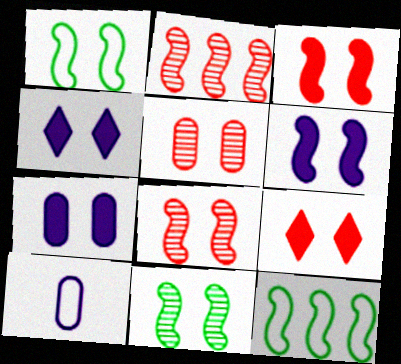[[1, 4, 5], 
[1, 6, 8], 
[4, 6, 7]]